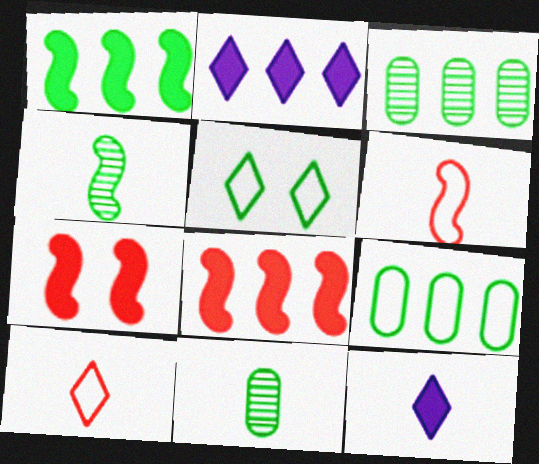[[1, 5, 11], 
[6, 11, 12]]